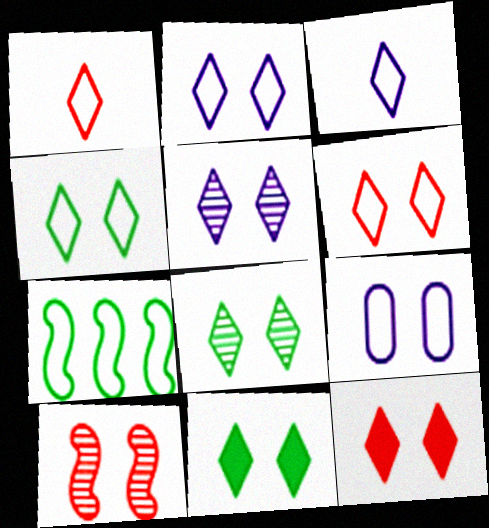[[1, 7, 9], 
[2, 4, 6], 
[2, 8, 12], 
[4, 5, 12], 
[4, 8, 11], 
[5, 6, 11], 
[9, 10, 11]]